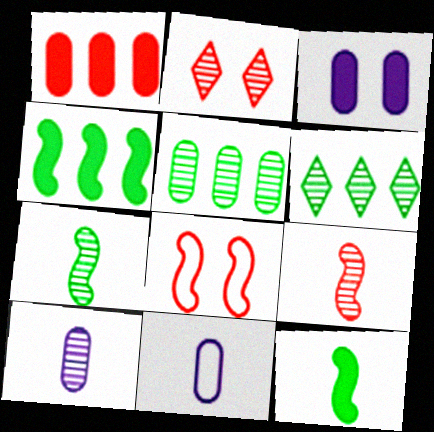[[2, 4, 11]]